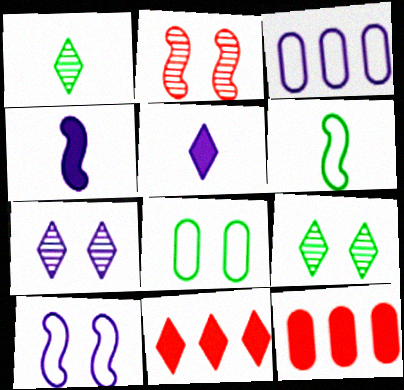[[1, 10, 12], 
[3, 4, 7], 
[6, 7, 12]]